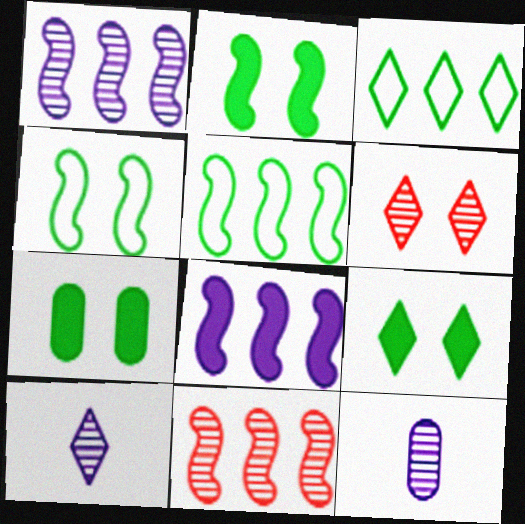[[2, 7, 9], 
[5, 8, 11]]